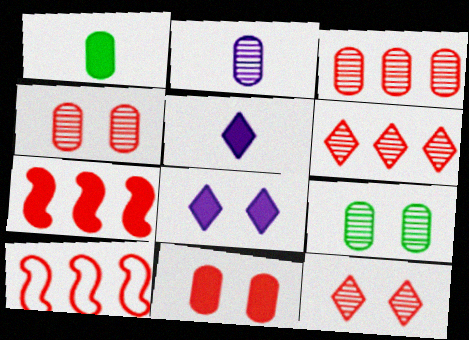[[1, 7, 8], 
[2, 3, 9], 
[5, 9, 10]]